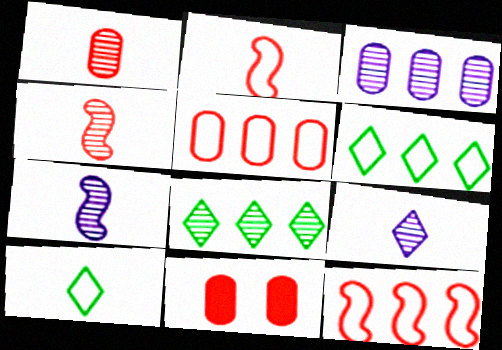[[1, 5, 11], 
[6, 7, 11]]